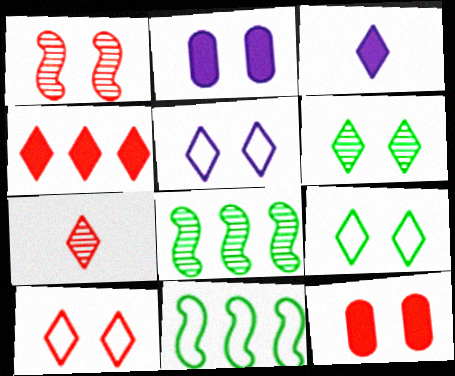[[1, 2, 9], 
[1, 10, 12], 
[2, 7, 11], 
[4, 7, 10], 
[5, 9, 10]]